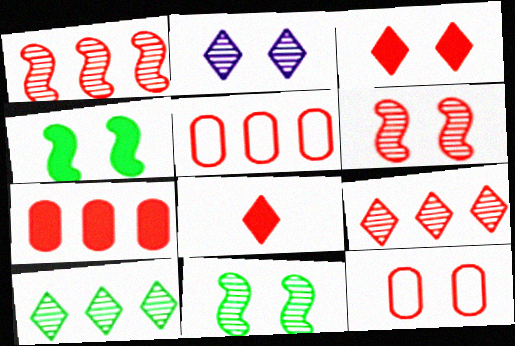[[1, 8, 12], 
[2, 4, 12], 
[3, 6, 12], 
[5, 6, 8]]